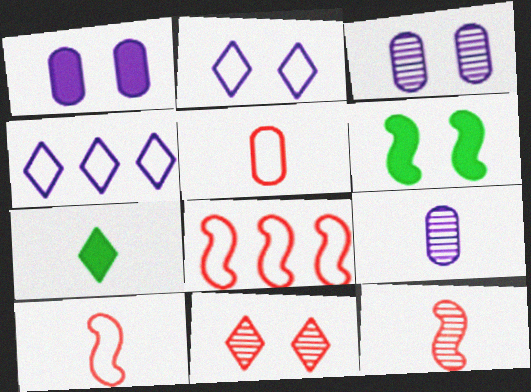[[3, 7, 8], 
[4, 7, 11], 
[7, 9, 10]]